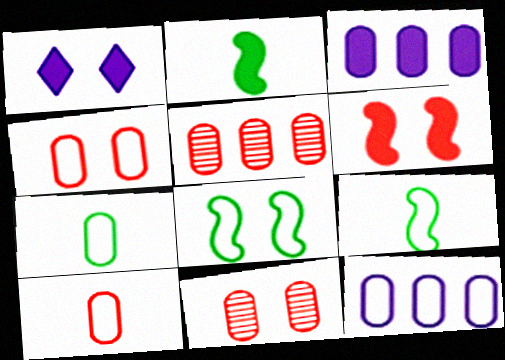[[1, 5, 9], 
[1, 8, 11], 
[3, 7, 11], 
[4, 7, 12]]